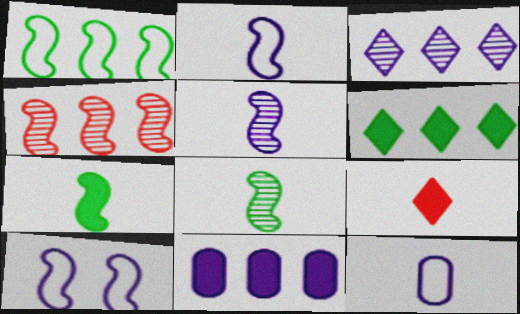[[4, 7, 10], 
[8, 9, 12]]